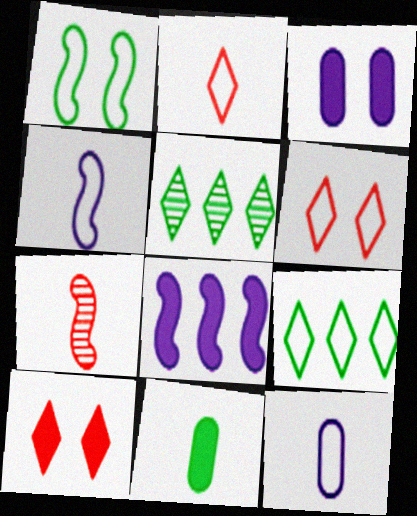[[1, 5, 11], 
[1, 7, 8], 
[3, 7, 9], 
[8, 10, 11]]